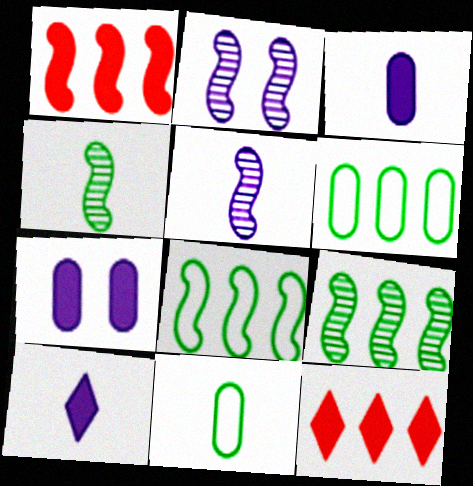[[2, 11, 12]]